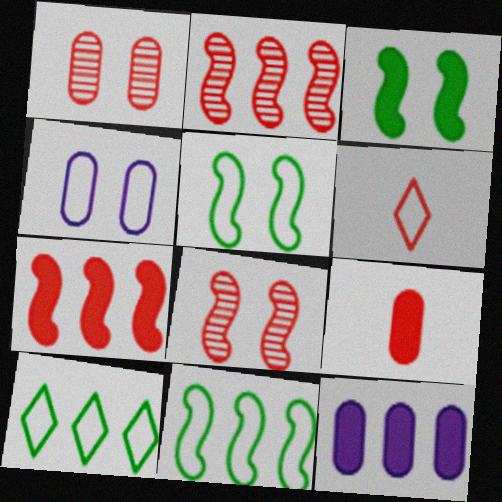[[1, 6, 7], 
[2, 10, 12], 
[4, 6, 11]]